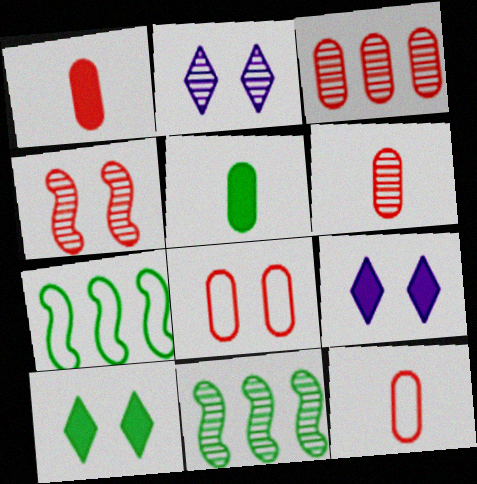[[1, 2, 7], 
[1, 3, 8], 
[1, 6, 12], 
[2, 6, 11], 
[6, 7, 9], 
[9, 11, 12]]